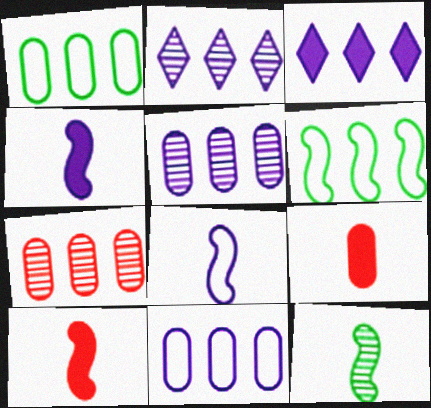[[3, 6, 7], 
[8, 10, 12]]